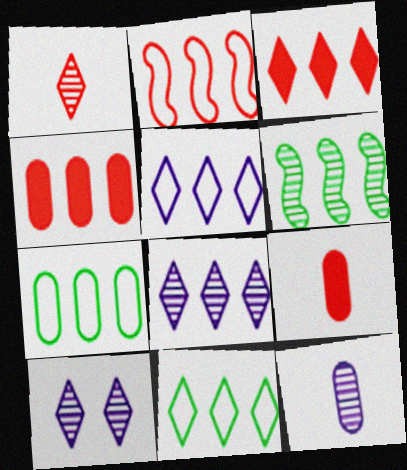[[2, 5, 7], 
[3, 8, 11], 
[4, 5, 6]]